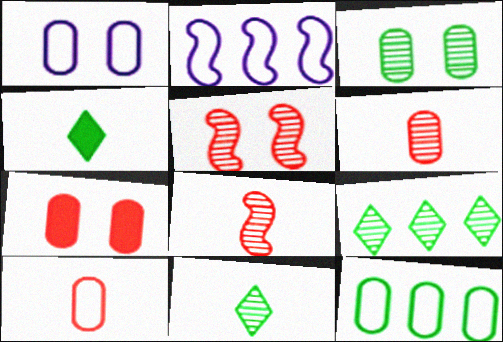[[1, 3, 7], 
[1, 10, 12], 
[2, 7, 11]]